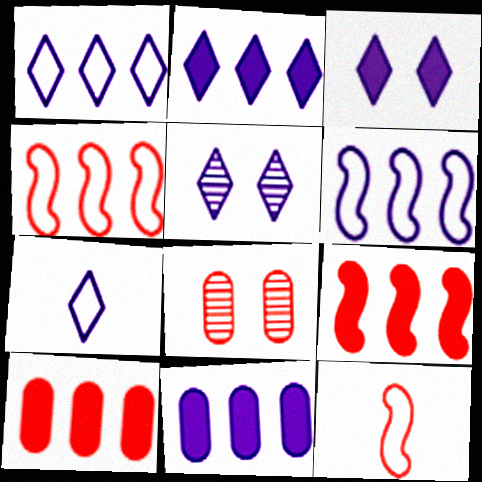[[2, 5, 7]]